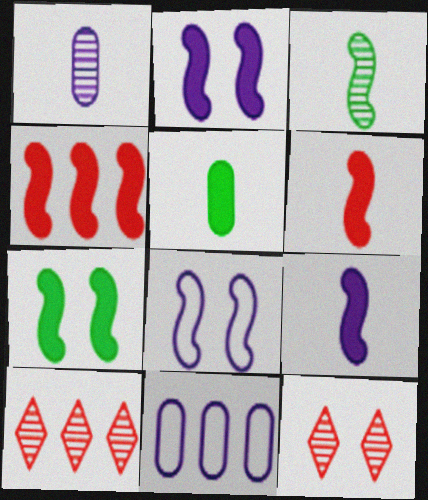[[3, 4, 8], 
[4, 7, 9], 
[5, 8, 10]]